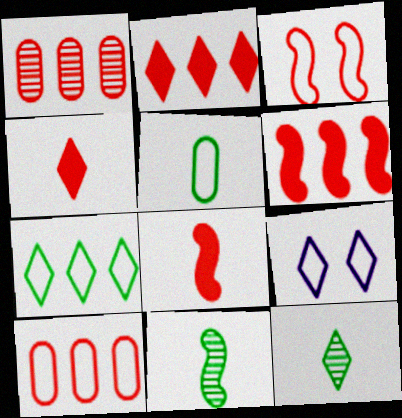[[1, 3, 4], 
[2, 9, 12]]